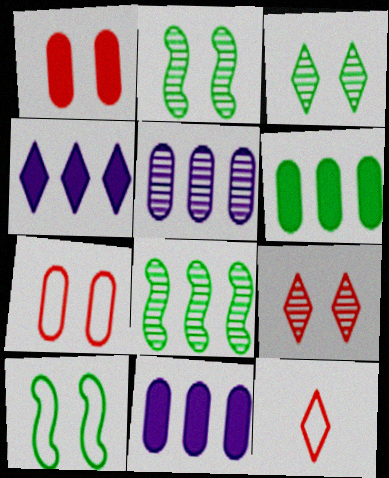[[2, 11, 12], 
[3, 4, 12]]